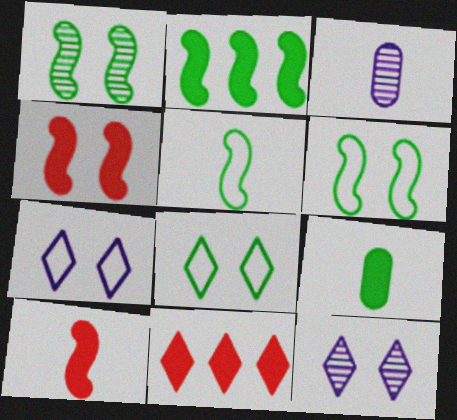[[1, 2, 5], 
[3, 6, 11]]